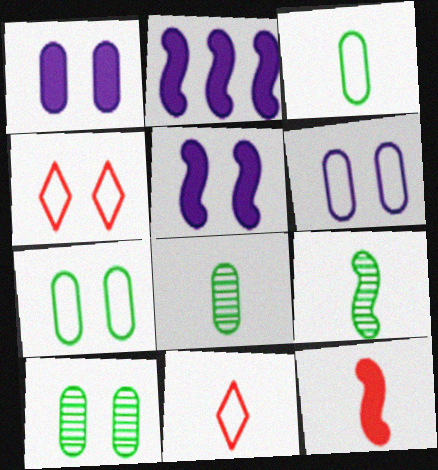[[2, 4, 8], 
[2, 10, 11], 
[4, 5, 10]]